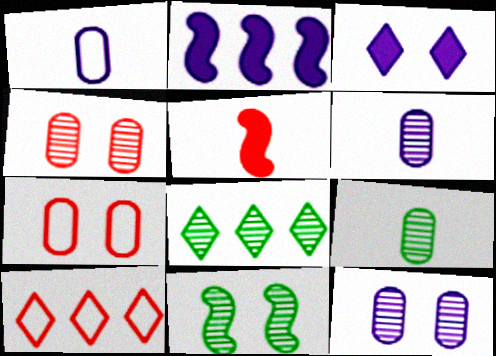[[3, 7, 11], 
[4, 5, 10], 
[8, 9, 11]]